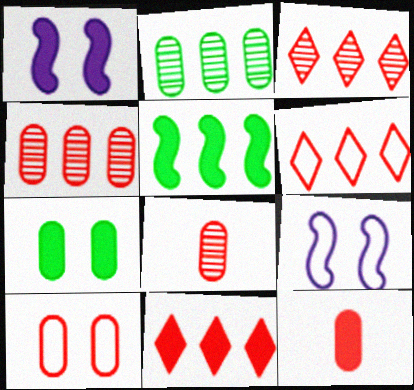[[3, 6, 11], 
[4, 10, 12]]